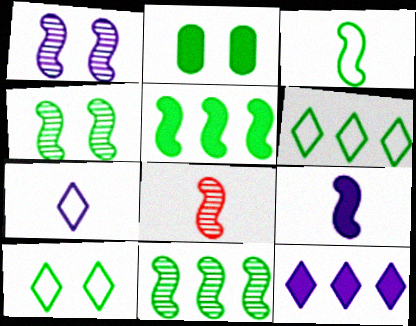[[1, 8, 11], 
[2, 4, 10], 
[3, 4, 5], 
[3, 8, 9]]